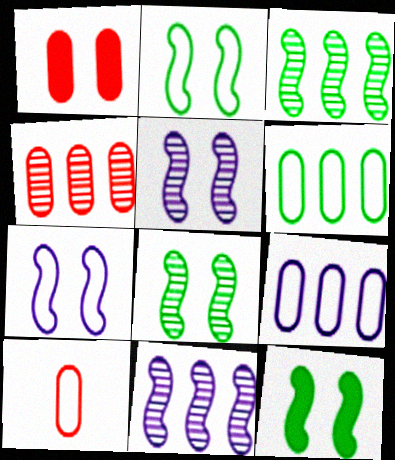[[1, 4, 10], 
[2, 8, 12]]